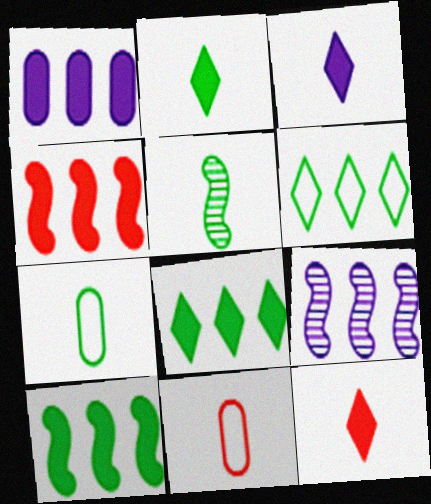[[1, 4, 8], 
[2, 3, 12], 
[2, 5, 7], 
[3, 5, 11]]